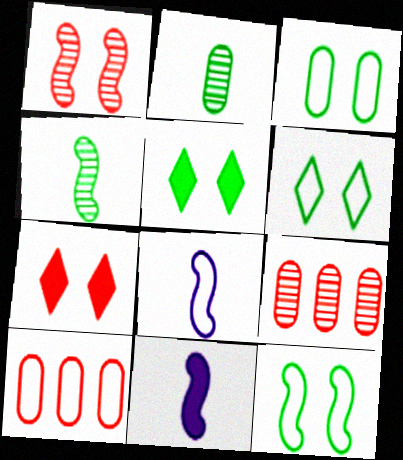[[3, 6, 12], 
[5, 8, 9], 
[6, 8, 10], 
[6, 9, 11]]